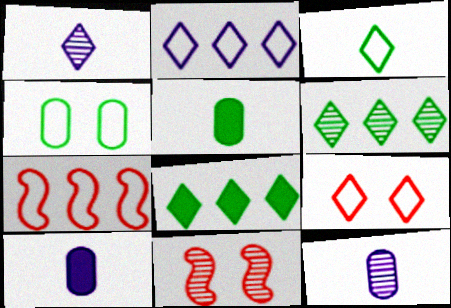[[1, 8, 9], 
[2, 3, 9], 
[2, 5, 11], 
[6, 11, 12]]